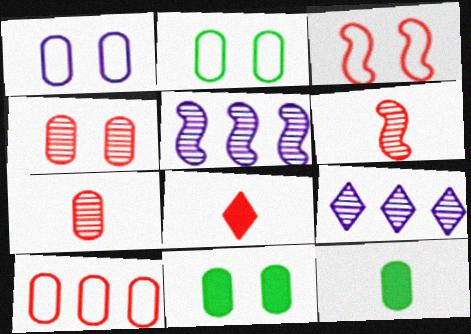[[1, 4, 11], 
[2, 5, 8], 
[3, 9, 12]]